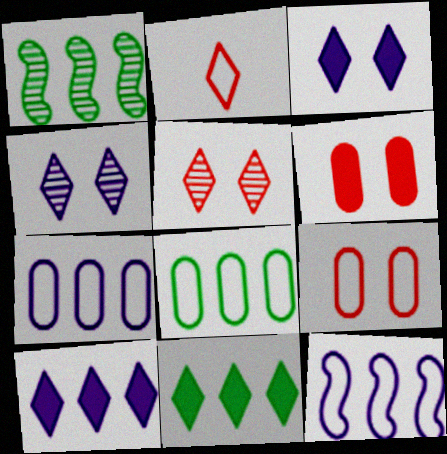[[1, 8, 11], 
[2, 4, 11]]